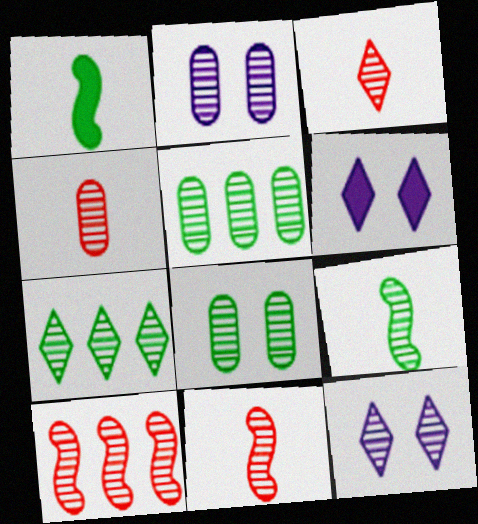[[2, 4, 5], 
[2, 7, 11], 
[3, 4, 11], 
[3, 7, 12], 
[5, 11, 12], 
[7, 8, 9]]